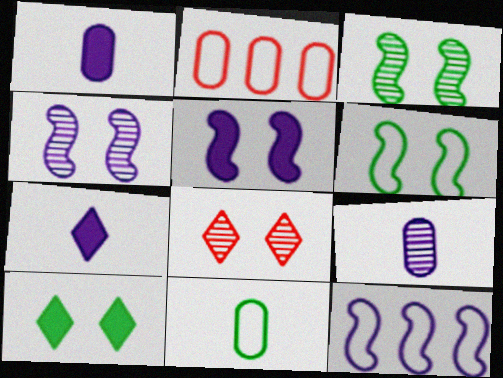[[2, 3, 7]]